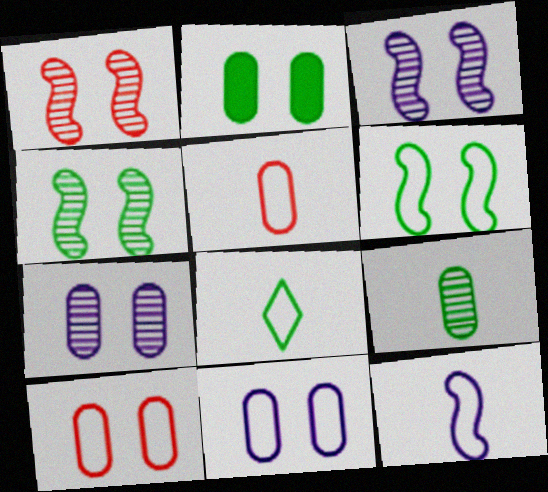[[1, 3, 4], 
[2, 7, 10], 
[5, 8, 12]]